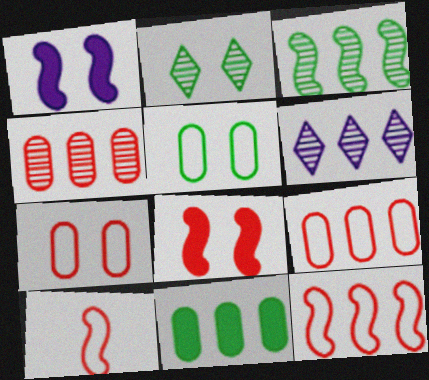[[1, 2, 7], 
[1, 3, 10], 
[3, 4, 6], 
[6, 11, 12]]